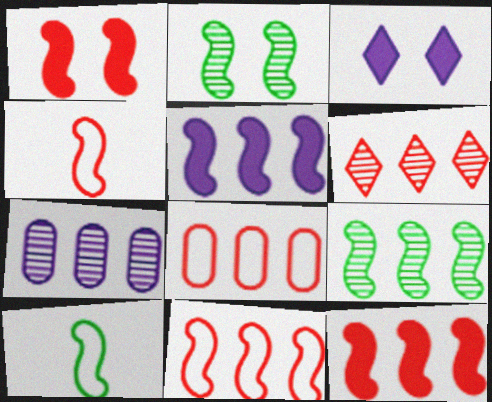[[2, 4, 5], 
[5, 9, 11], 
[6, 7, 9], 
[6, 8, 12]]